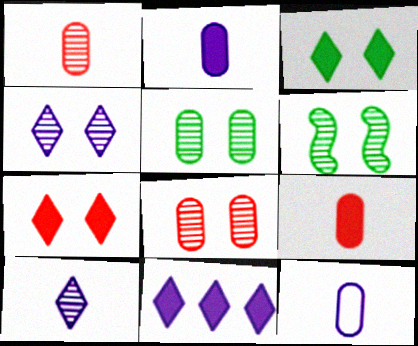[[4, 6, 8]]